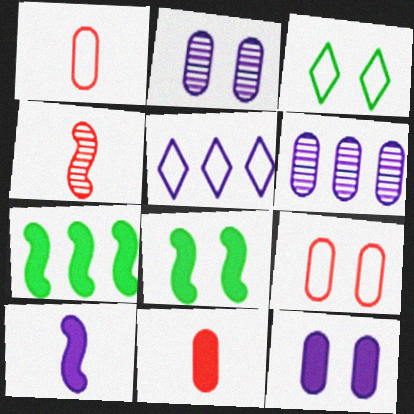[[2, 5, 10]]